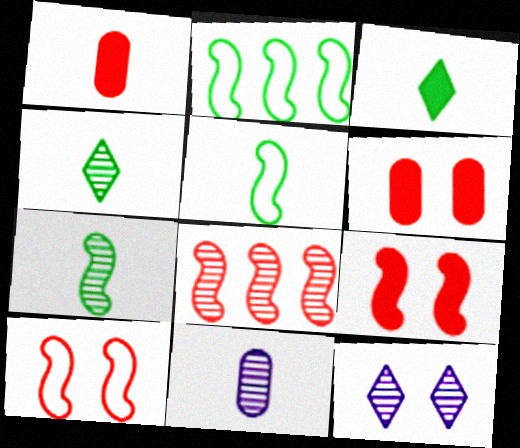[[1, 2, 12]]